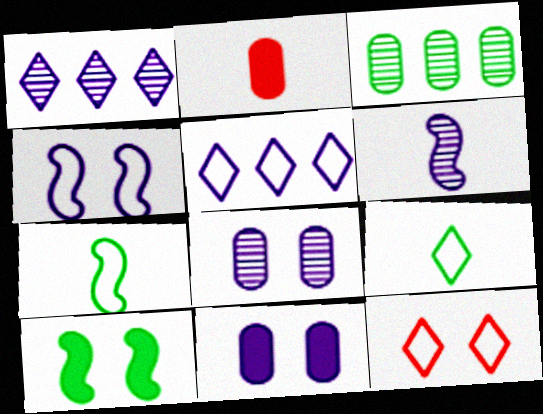[[1, 6, 8], 
[2, 6, 9], 
[3, 9, 10], 
[5, 6, 11], 
[5, 9, 12], 
[8, 10, 12]]